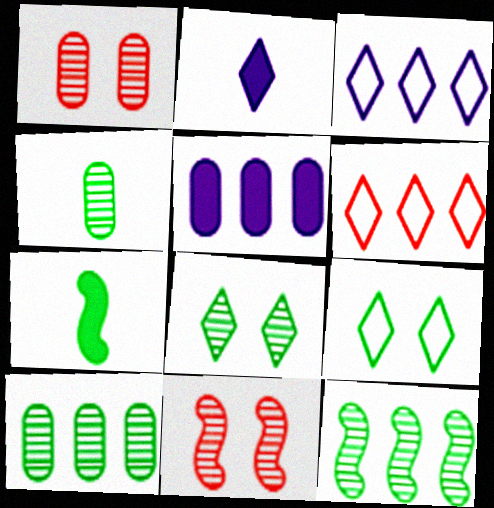[[1, 3, 7], 
[2, 6, 8], 
[4, 8, 12], 
[5, 6, 12], 
[7, 9, 10]]